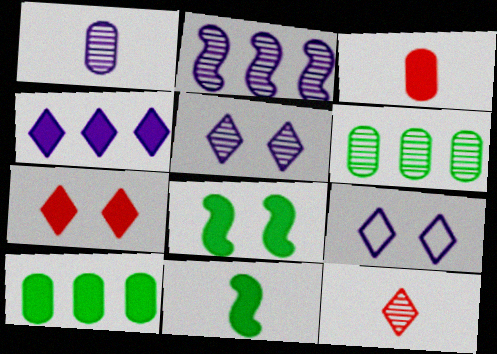[[1, 2, 5], 
[3, 4, 8]]